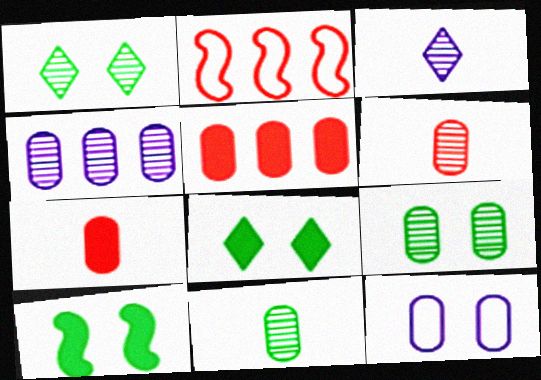[[4, 6, 9], 
[5, 11, 12]]